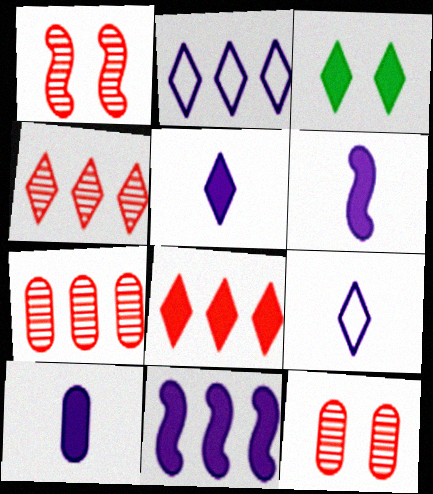[[3, 4, 9], 
[3, 5, 8], 
[5, 6, 10]]